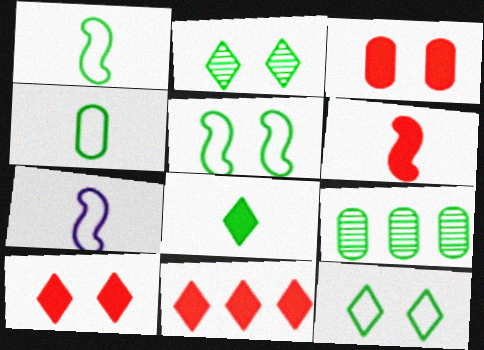[[3, 6, 11], 
[5, 8, 9], 
[7, 9, 10]]